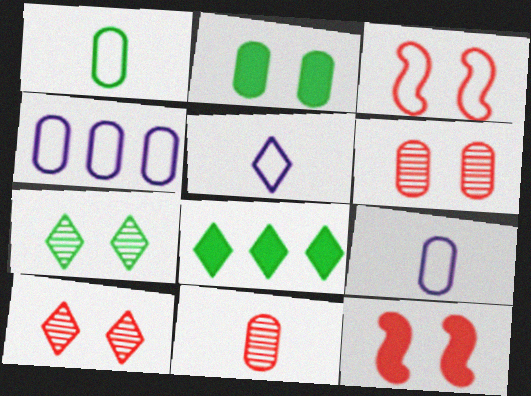[[2, 4, 11], 
[5, 8, 10]]